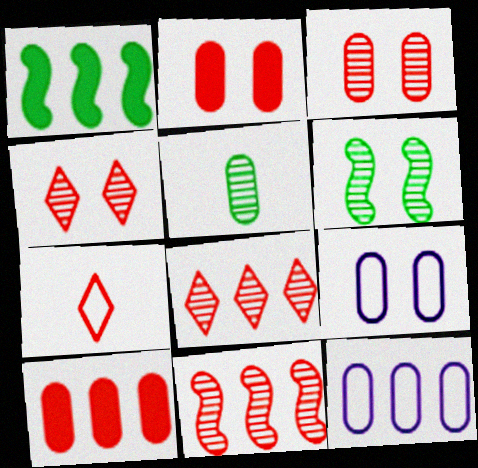[[1, 8, 12], 
[2, 5, 12], 
[2, 7, 11], 
[5, 9, 10]]